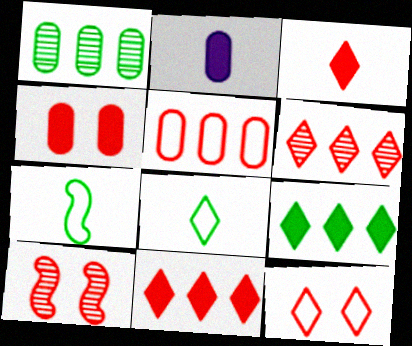[[3, 5, 10], 
[3, 6, 12], 
[4, 10, 12]]